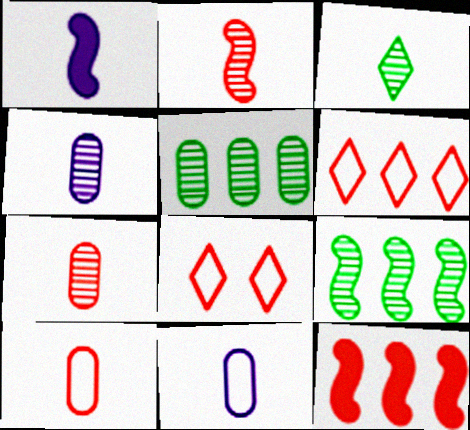[[1, 3, 10], 
[1, 5, 8], 
[2, 3, 4], 
[7, 8, 12]]